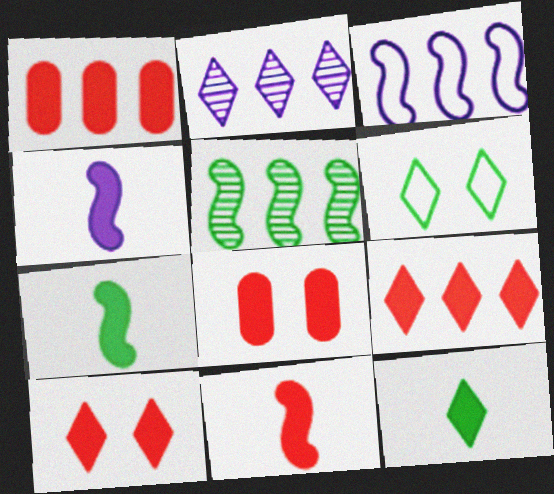[[1, 10, 11], 
[4, 7, 11], 
[8, 9, 11]]